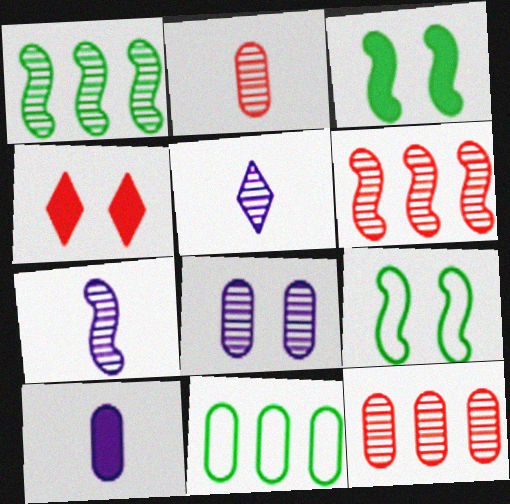[[4, 7, 11], 
[4, 8, 9]]